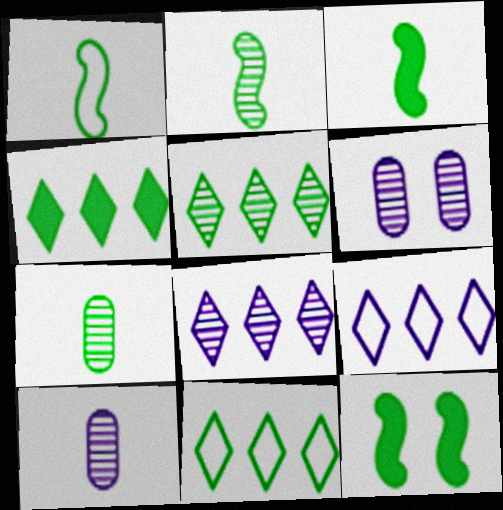[[1, 2, 3], 
[4, 5, 11], 
[7, 11, 12]]